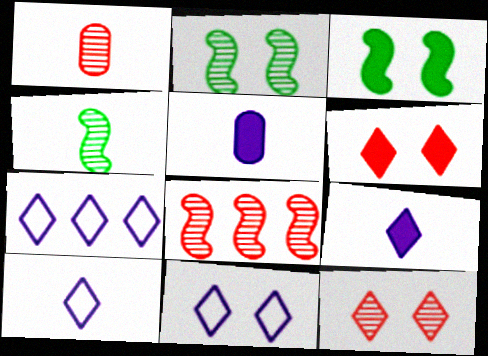[[1, 3, 7], 
[1, 8, 12], 
[7, 10, 11]]